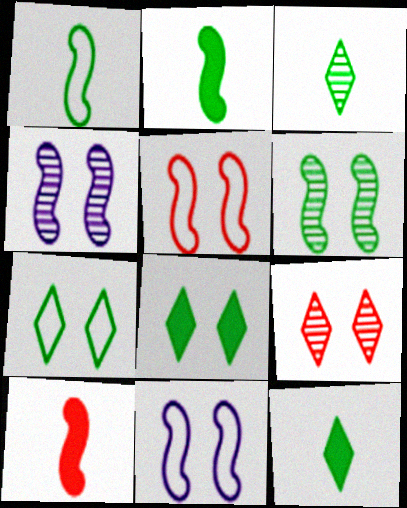[]